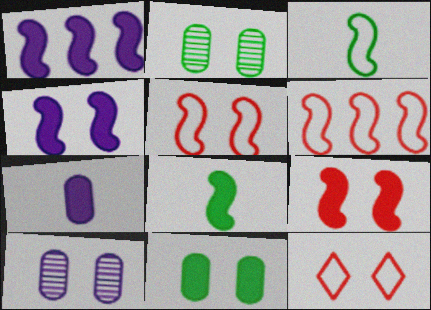[[1, 8, 9], 
[2, 4, 12]]